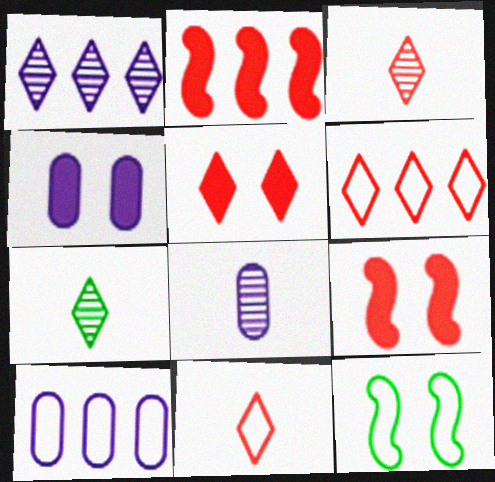[[3, 5, 6], 
[4, 8, 10], 
[7, 9, 10], 
[10, 11, 12]]